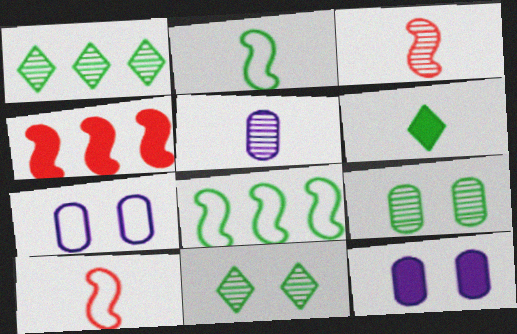[[1, 10, 12], 
[4, 6, 12], 
[5, 6, 10], 
[6, 8, 9]]